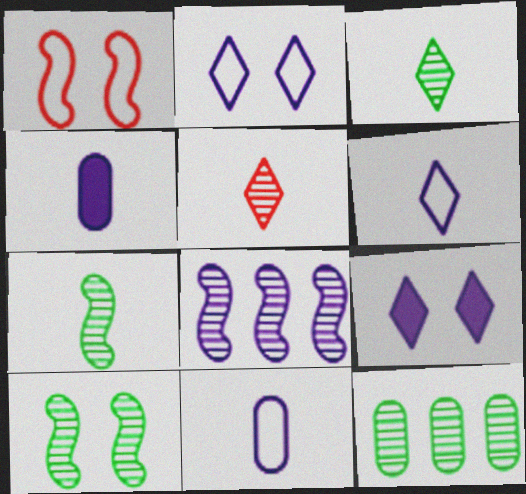[[2, 4, 8], 
[3, 10, 12], 
[8, 9, 11]]